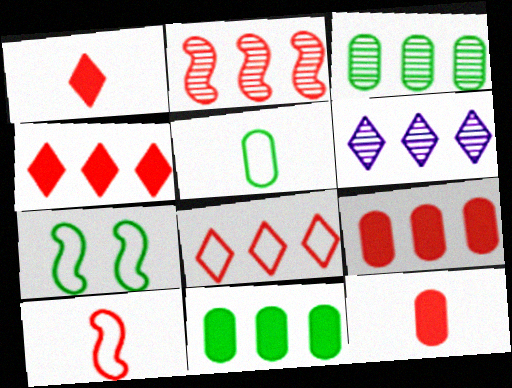[[2, 3, 6], 
[2, 8, 9], 
[6, 7, 12]]